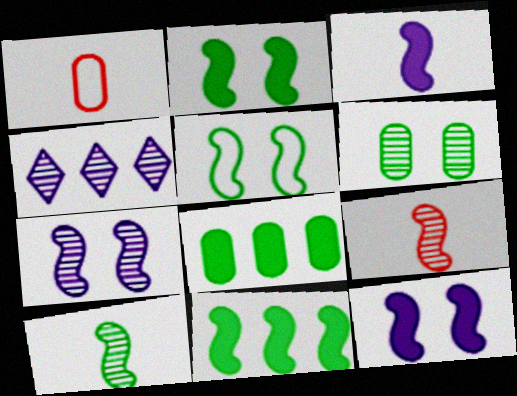[[1, 2, 4], 
[4, 6, 9], 
[5, 10, 11]]